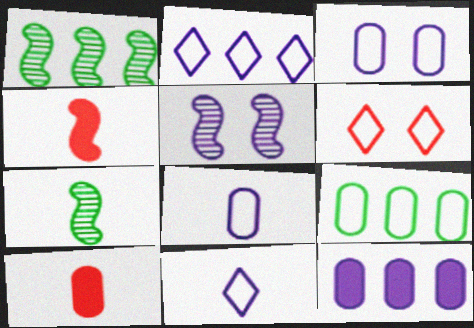[[5, 11, 12], 
[6, 7, 12], 
[7, 10, 11]]